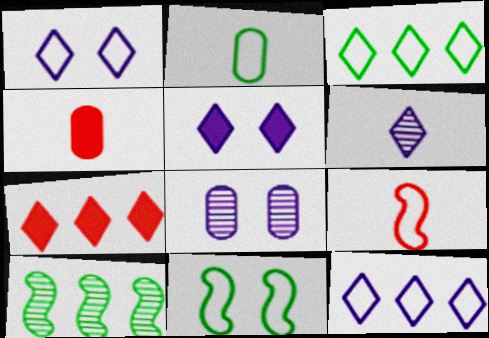[[1, 4, 10], 
[2, 3, 11], 
[5, 6, 12]]